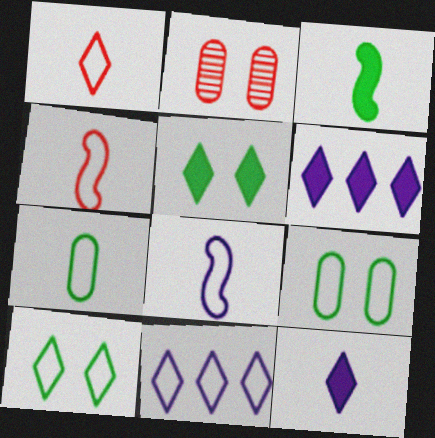[[1, 7, 8], 
[1, 10, 11], 
[2, 3, 11], 
[4, 9, 11]]